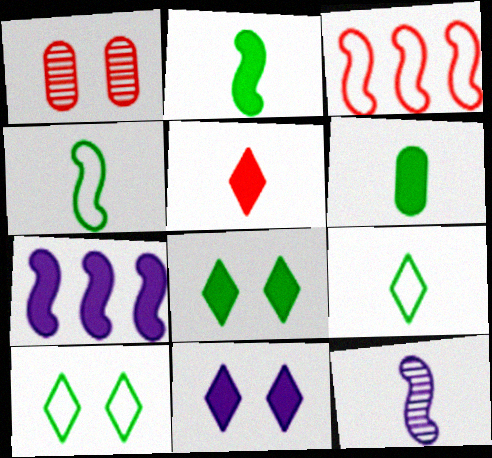[[1, 3, 5], 
[1, 7, 9]]